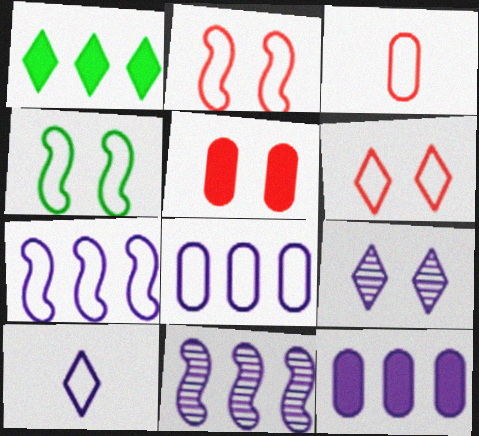[[4, 5, 9]]